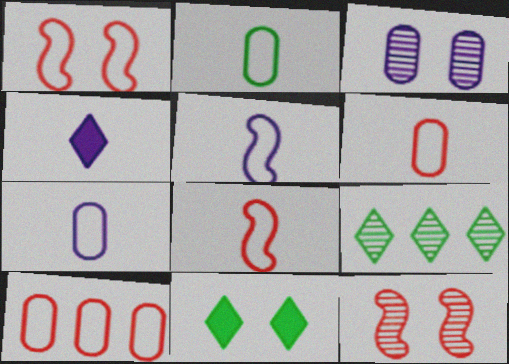[[1, 3, 11], 
[2, 6, 7]]